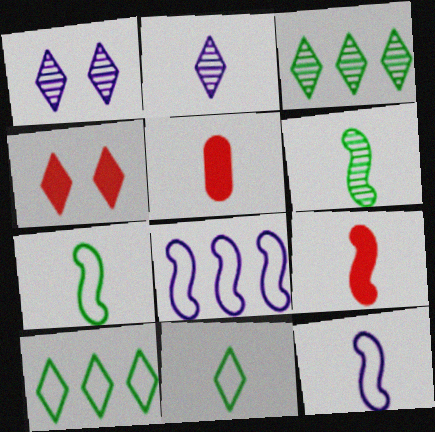[[2, 4, 10], 
[2, 5, 7], 
[6, 9, 12]]